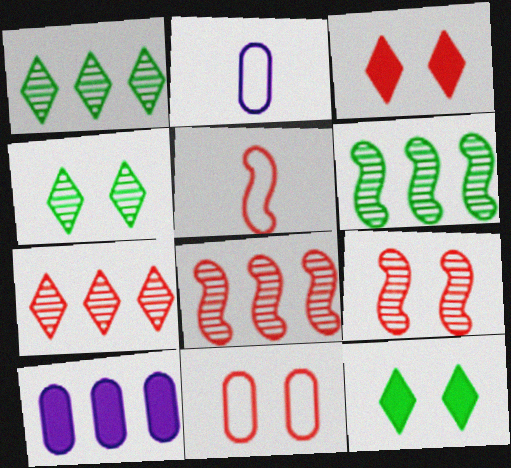[[2, 3, 6], 
[2, 8, 12], 
[3, 9, 11], 
[4, 5, 10]]